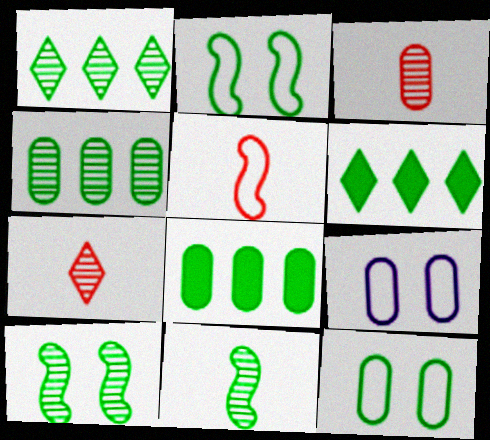[[3, 8, 9], 
[6, 11, 12]]